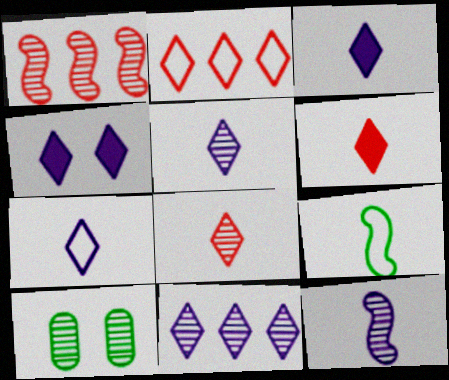[[1, 5, 10], 
[3, 5, 7], 
[4, 7, 11]]